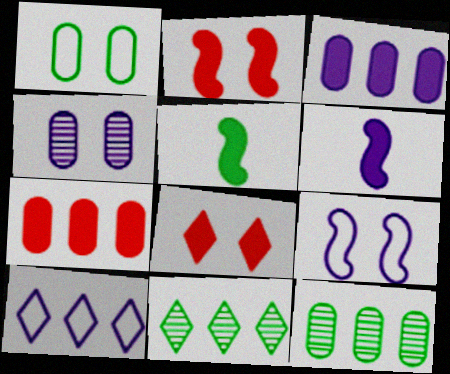[[1, 5, 11], 
[3, 5, 8], 
[4, 6, 10]]